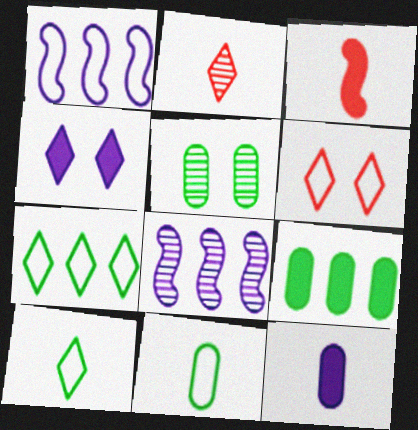[[1, 6, 11], 
[2, 4, 7], 
[2, 5, 8], 
[3, 4, 9], 
[5, 9, 11]]